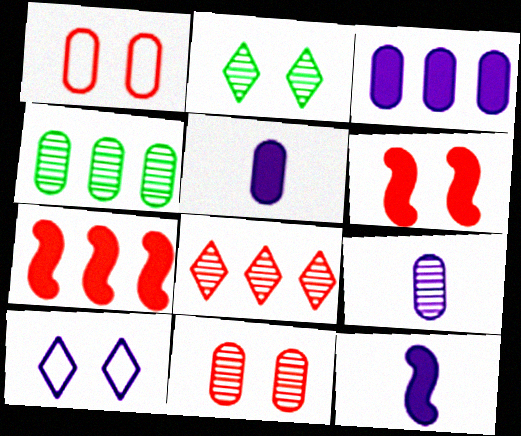[[1, 4, 5], 
[4, 9, 11]]